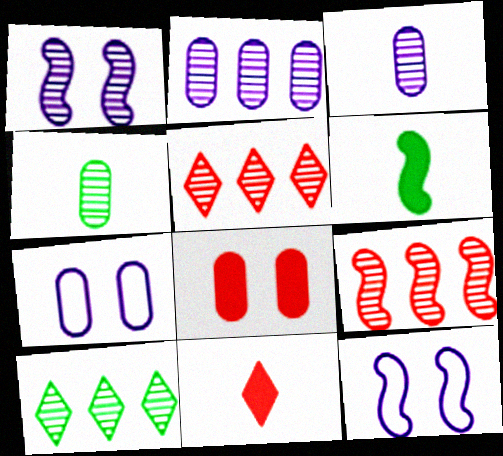[[1, 4, 5], 
[2, 9, 10], 
[5, 6, 7], 
[6, 9, 12]]